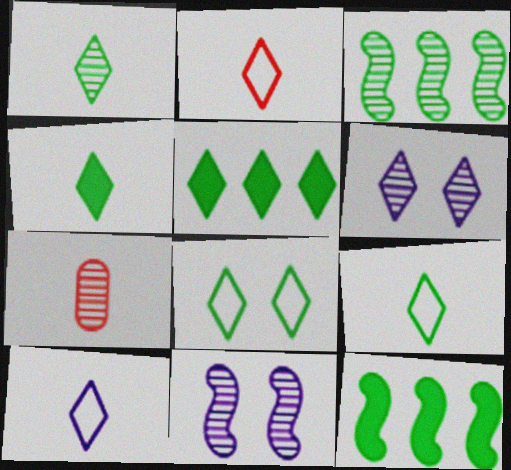[[1, 4, 9], 
[1, 5, 8], 
[2, 5, 6], 
[2, 9, 10], 
[3, 6, 7]]